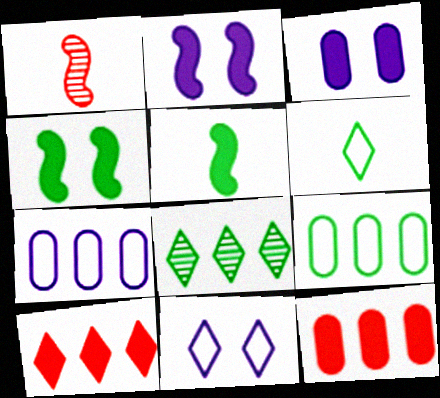[[3, 5, 10]]